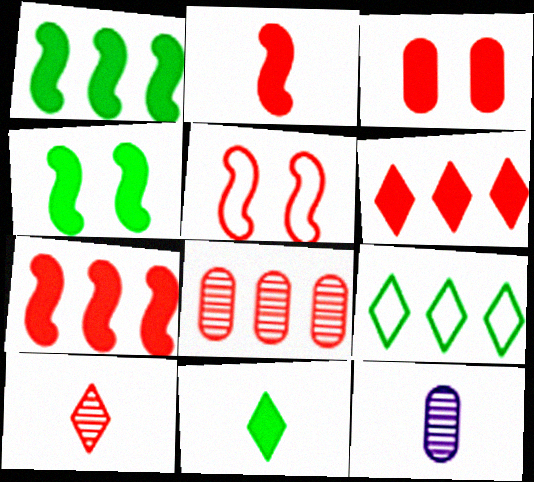[[2, 3, 6]]